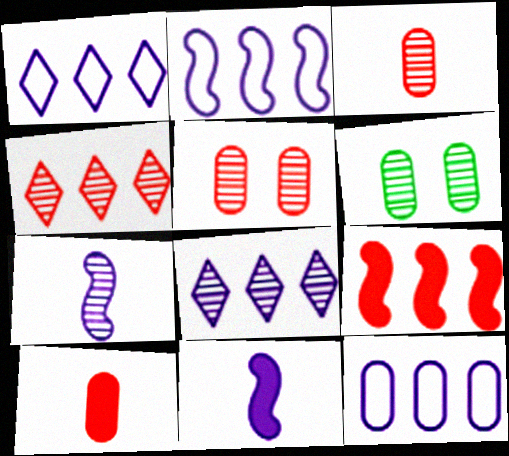[[1, 2, 12], 
[4, 6, 7], 
[6, 10, 12]]